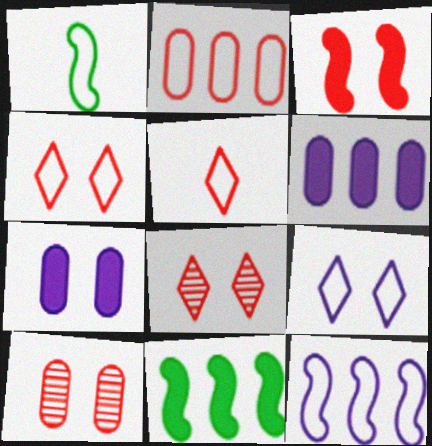[[1, 2, 9], 
[1, 6, 8], 
[3, 4, 10]]